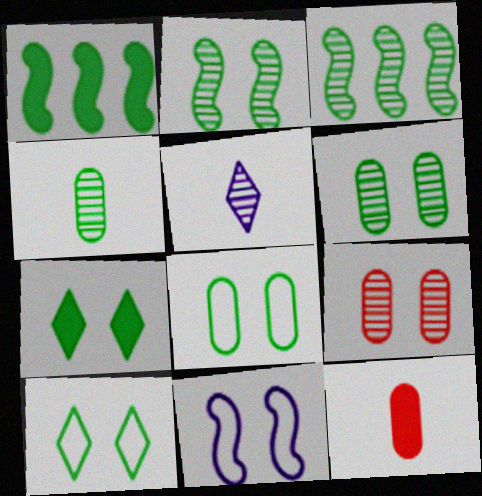[[1, 4, 10], 
[2, 7, 8], 
[3, 5, 9], 
[7, 9, 11]]